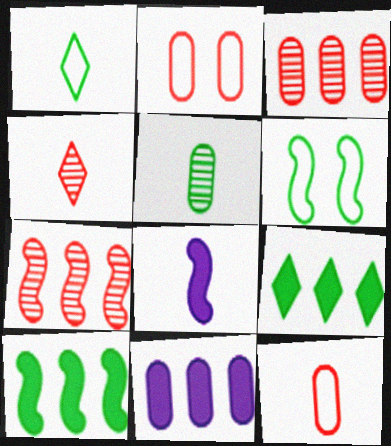[[2, 5, 11], 
[4, 6, 11], 
[5, 6, 9], 
[6, 7, 8]]